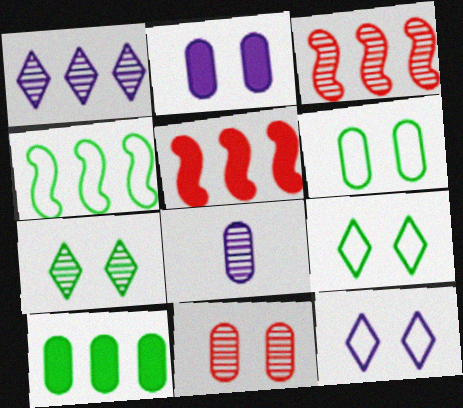[[2, 6, 11], 
[3, 7, 8], 
[5, 8, 9]]